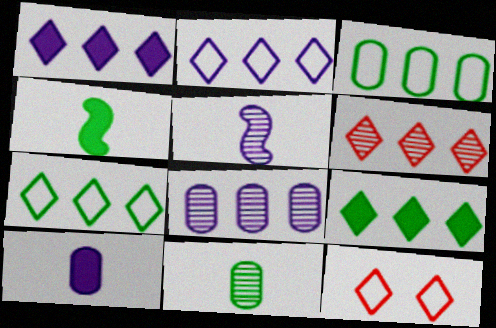[[1, 6, 7], 
[2, 6, 9], 
[4, 8, 12]]